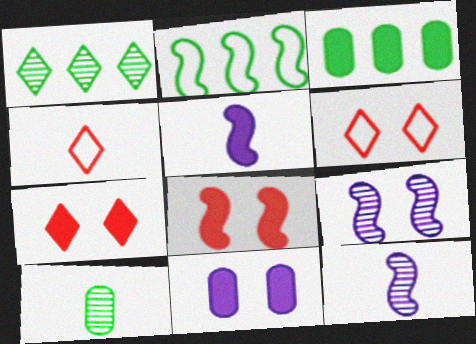[[1, 2, 3], 
[2, 8, 12], 
[3, 4, 9], 
[3, 5, 7], 
[3, 6, 12], 
[4, 5, 10]]